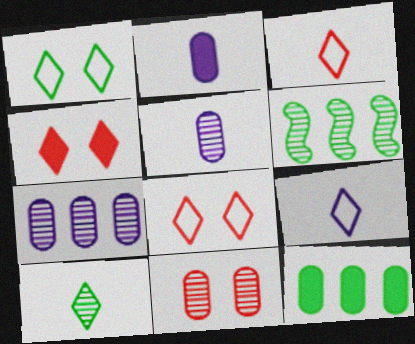[[2, 6, 8]]